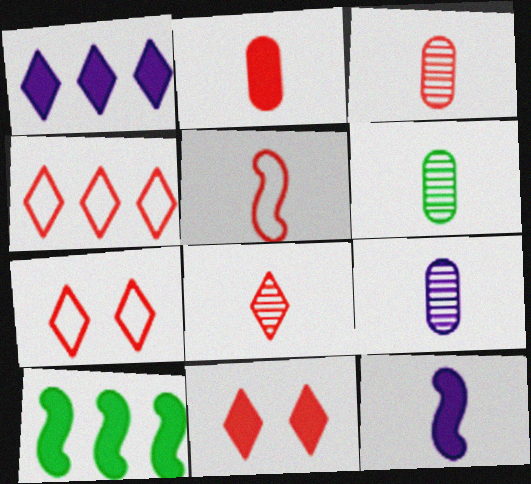[[2, 5, 8], 
[3, 6, 9], 
[4, 8, 11], 
[7, 9, 10]]